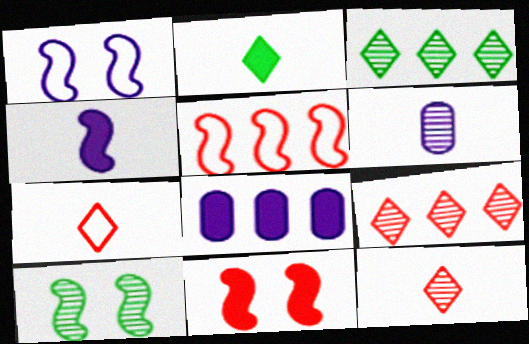[[1, 10, 11], 
[2, 8, 11], 
[3, 5, 8], 
[4, 5, 10], 
[6, 9, 10], 
[7, 8, 10]]